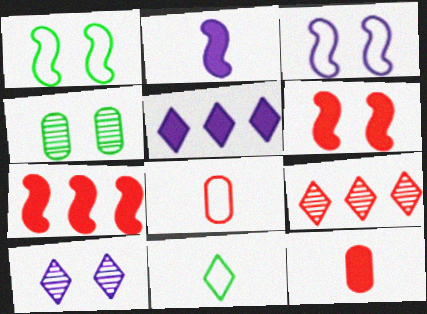[[6, 8, 9]]